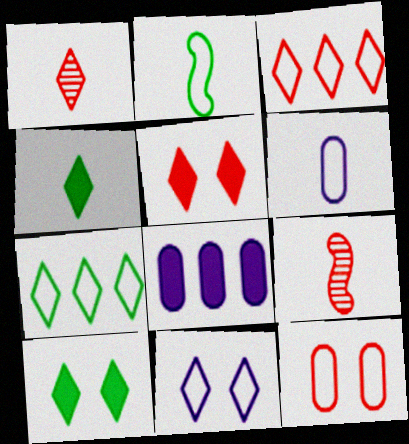[[1, 3, 5], 
[4, 6, 9]]